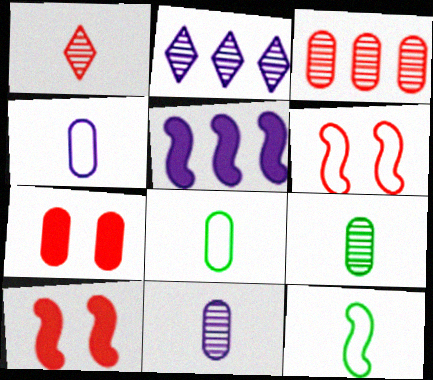[[2, 7, 12], 
[2, 8, 10]]